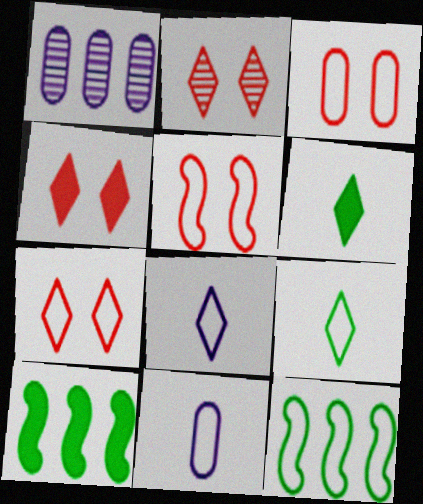[[1, 5, 6], 
[2, 4, 7], 
[2, 10, 11], 
[3, 5, 7], 
[3, 8, 12], 
[7, 11, 12]]